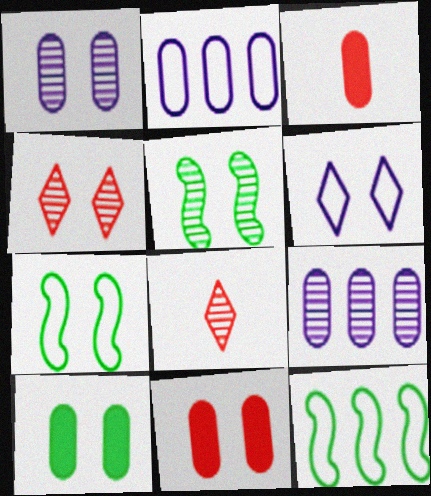[[1, 4, 5], 
[5, 6, 11], 
[5, 8, 9]]